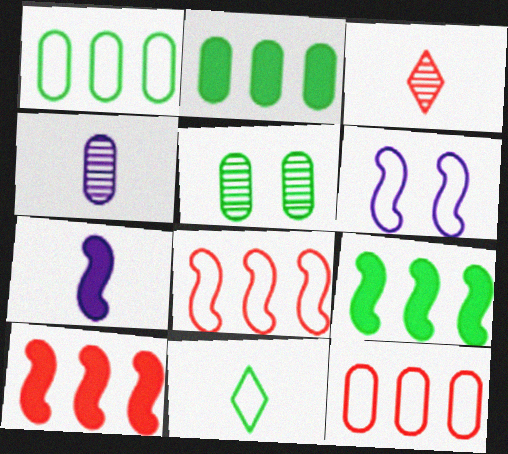[[2, 3, 6], 
[5, 9, 11], 
[6, 11, 12]]